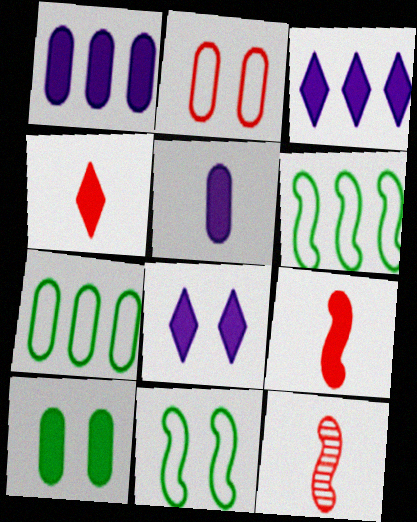[[3, 9, 10], 
[7, 8, 12]]